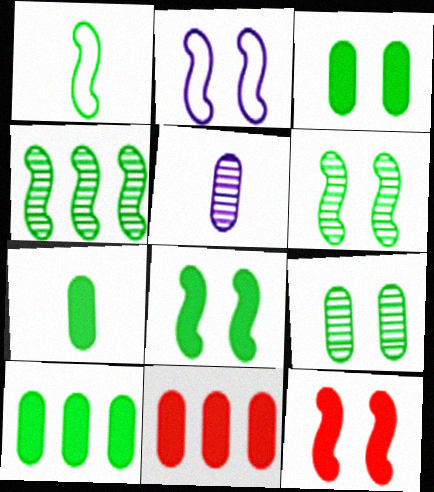[[1, 4, 8], 
[2, 6, 12], 
[3, 7, 10]]